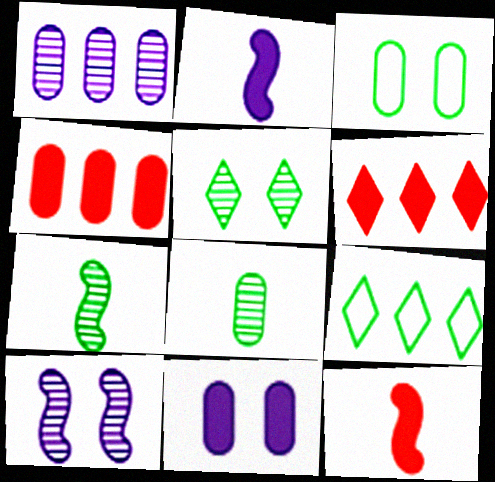[]